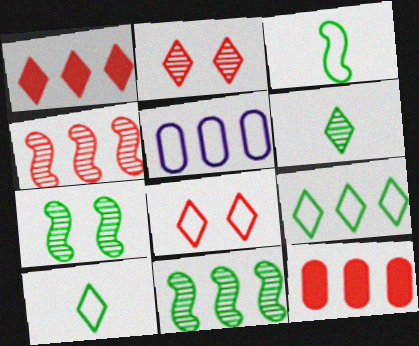[[1, 5, 11], 
[3, 5, 8]]